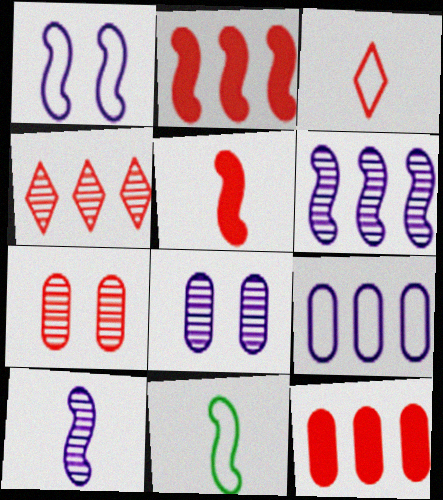[[2, 3, 7], 
[5, 10, 11]]